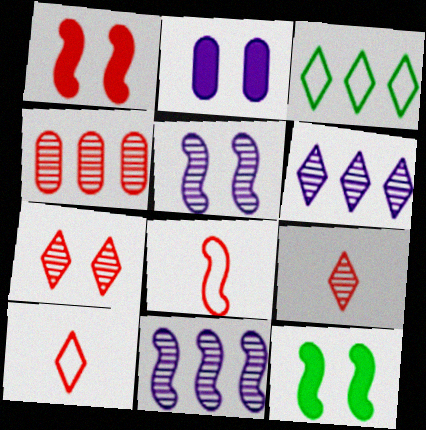[[1, 4, 10], 
[8, 11, 12]]